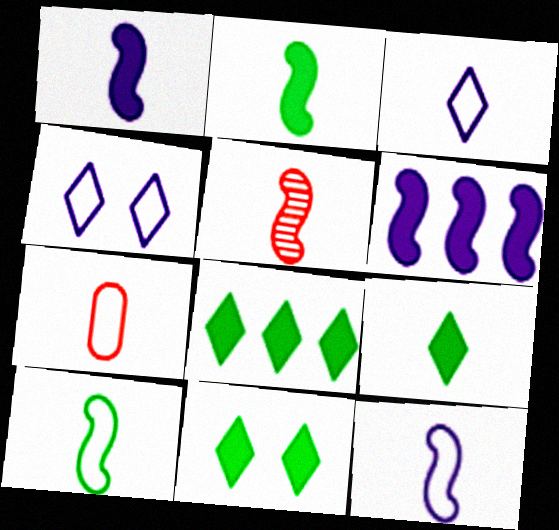[[1, 5, 10], 
[2, 5, 12], 
[3, 7, 10], 
[8, 9, 11]]